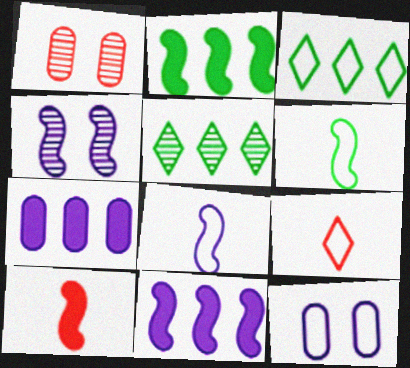[[4, 8, 11], 
[5, 10, 12]]